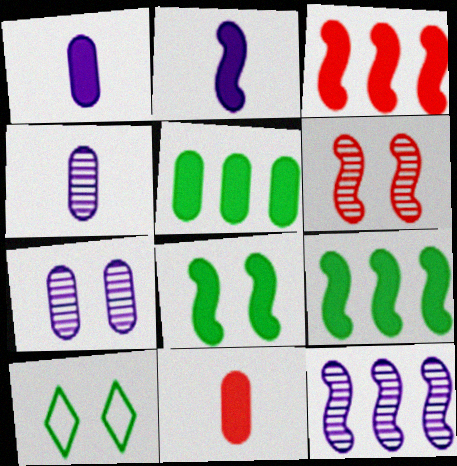[[2, 3, 8], 
[3, 4, 10], 
[10, 11, 12]]